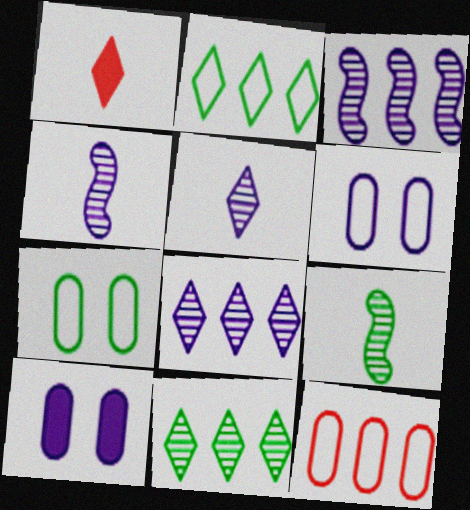[[1, 3, 7]]